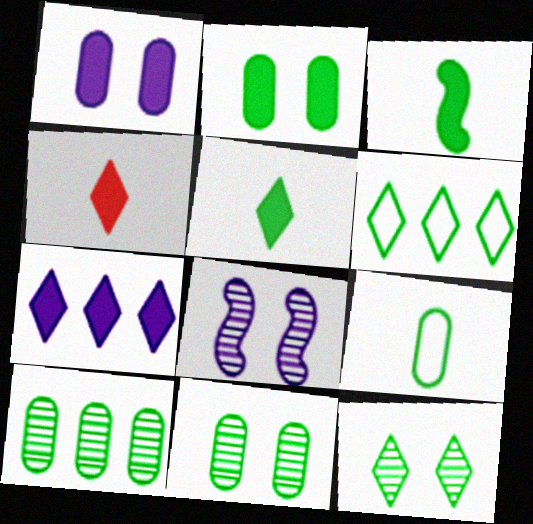[[2, 9, 10], 
[3, 6, 11], 
[5, 6, 12]]